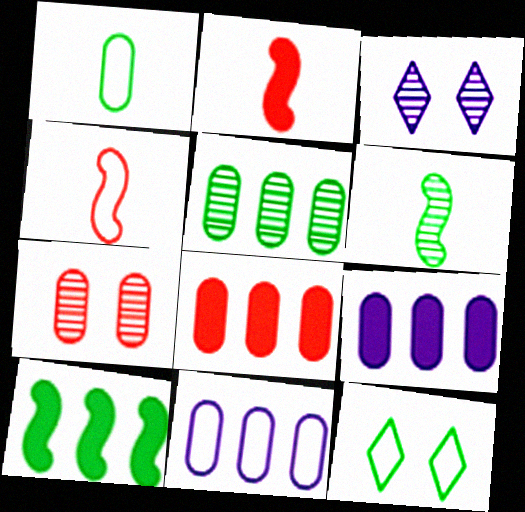[[1, 7, 9], 
[4, 11, 12], 
[5, 8, 11]]